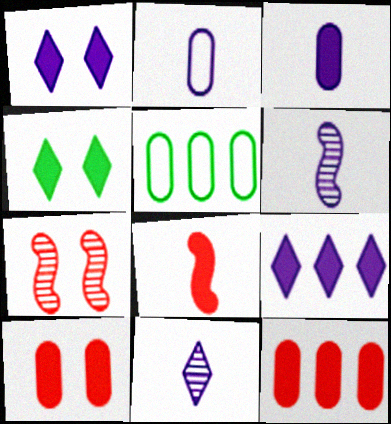[]